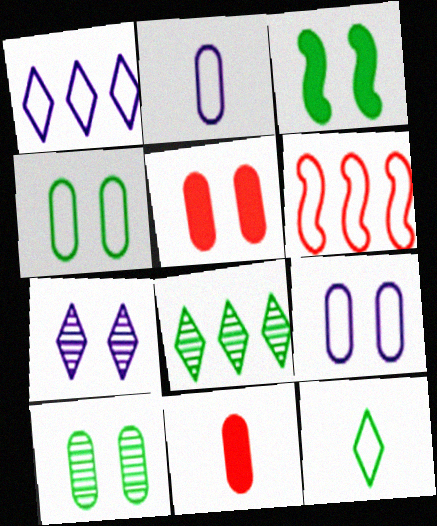[[5, 9, 10], 
[6, 9, 12]]